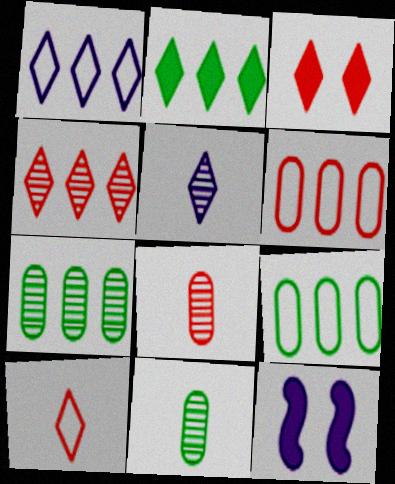[[1, 2, 4], 
[3, 4, 10], 
[7, 10, 12]]